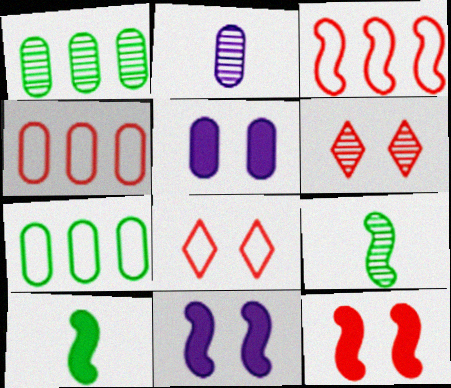[[3, 9, 11]]